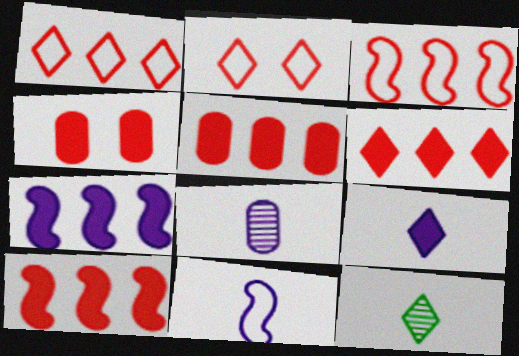[[5, 6, 10], 
[8, 9, 11]]